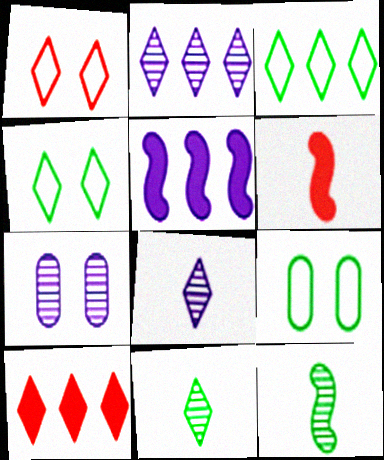[[2, 3, 10], 
[2, 6, 9], 
[3, 6, 7], 
[4, 8, 10]]